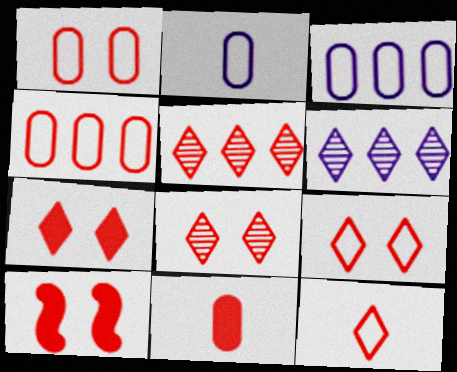[[1, 8, 10], 
[5, 7, 12], 
[7, 8, 9]]